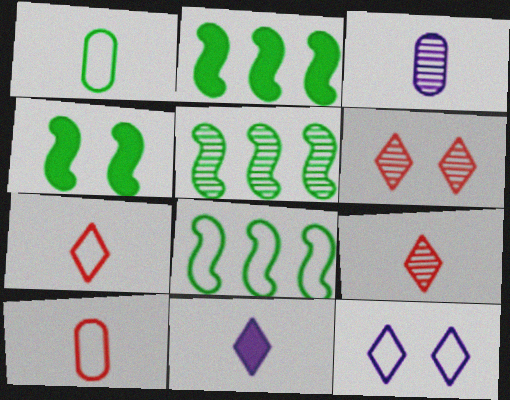[[2, 5, 8], 
[3, 5, 6], 
[8, 10, 12]]